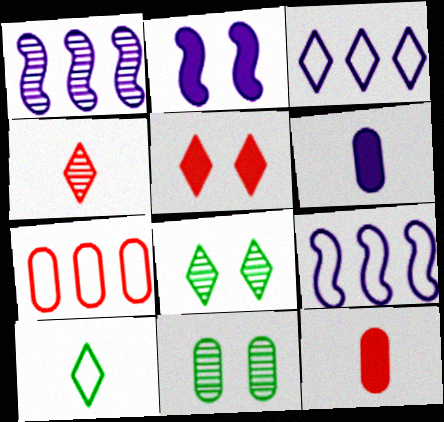[[1, 4, 11], 
[6, 7, 11], 
[8, 9, 12]]